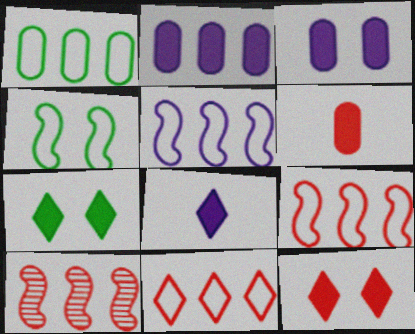[[1, 5, 11]]